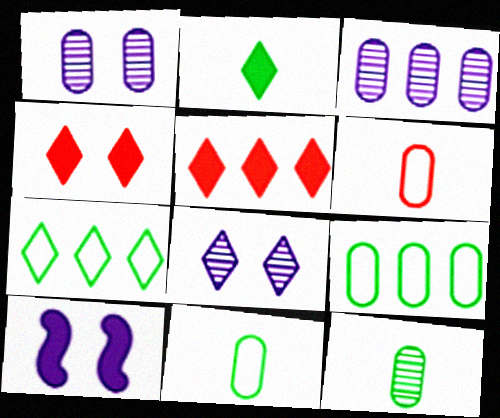[]